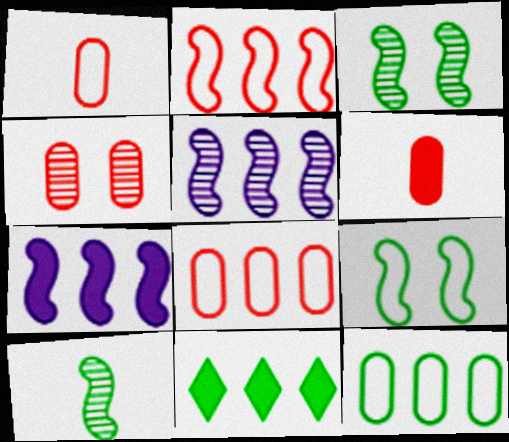[[4, 6, 8], 
[5, 8, 11]]